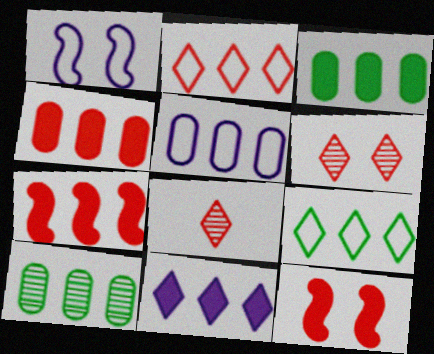[[1, 3, 8], 
[3, 7, 11], 
[4, 5, 10]]